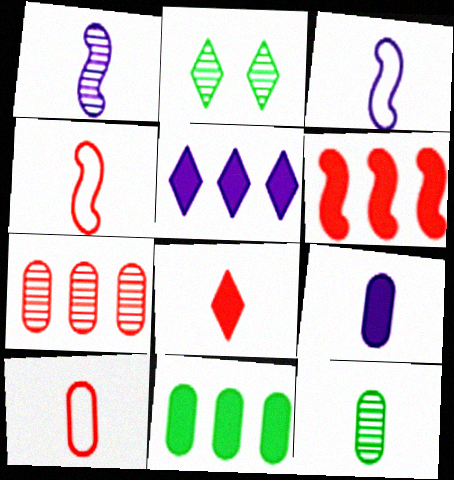[[1, 2, 7], 
[3, 8, 12], 
[5, 6, 11], 
[9, 10, 12]]